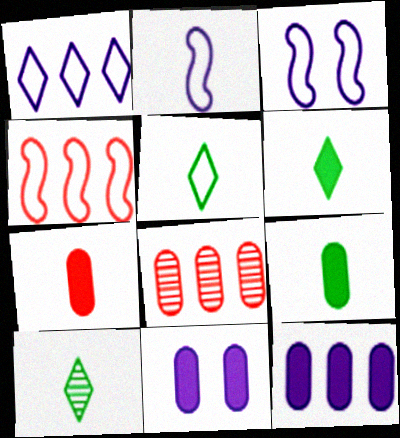[[2, 7, 10], 
[3, 6, 8], 
[4, 10, 11], 
[5, 6, 10]]